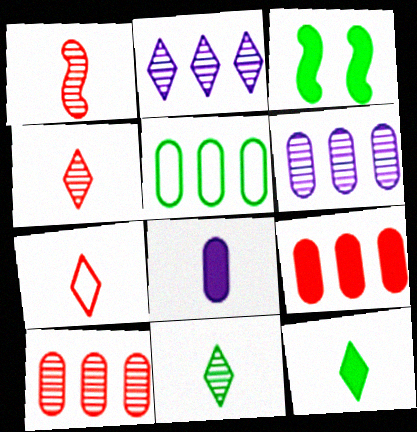[[3, 5, 11], 
[3, 6, 7], 
[5, 6, 9]]